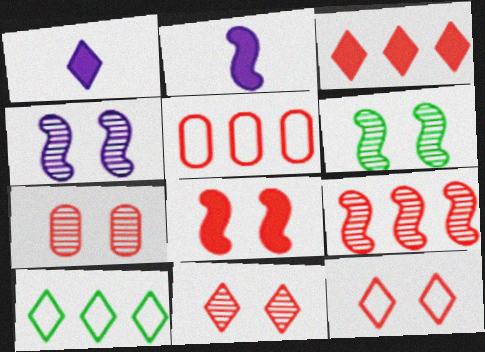[[1, 5, 6], 
[1, 10, 11], 
[2, 7, 10], 
[3, 5, 9], 
[7, 8, 12]]